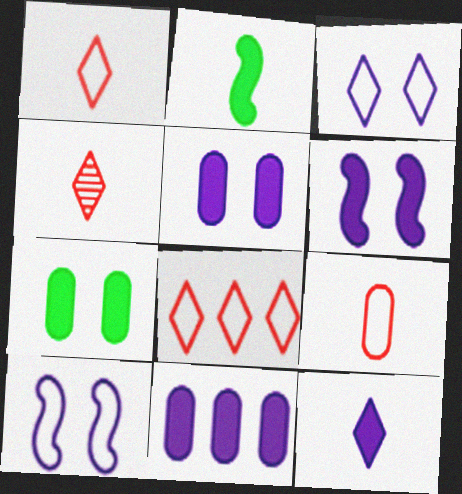[[6, 11, 12]]